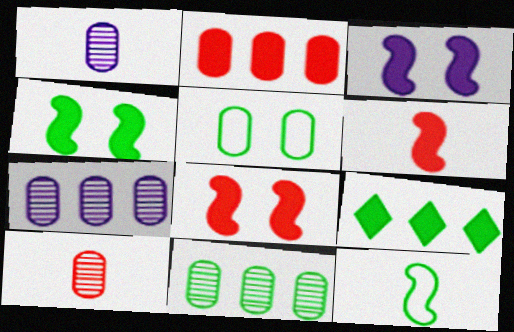[[1, 2, 5], 
[3, 4, 8]]